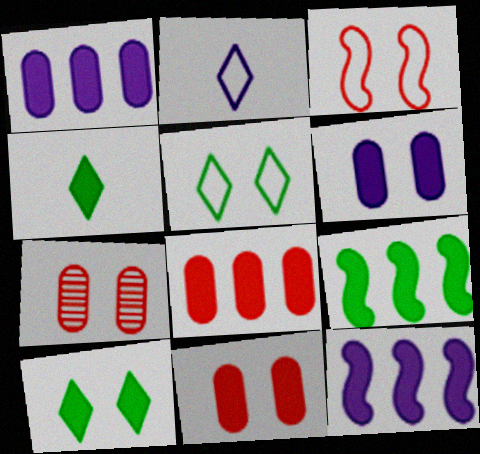[[2, 7, 9], 
[4, 11, 12]]